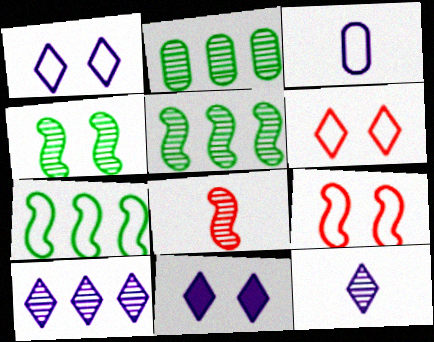[[3, 6, 7]]